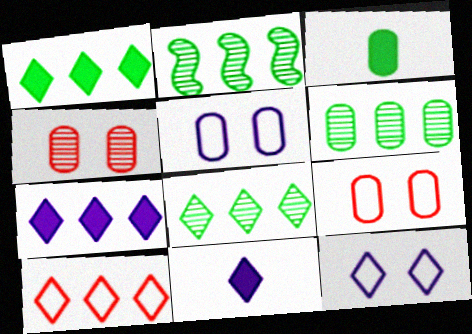[[2, 6, 8], 
[2, 9, 11], 
[7, 8, 10]]